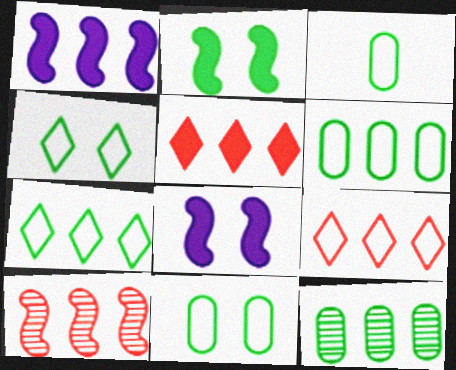[[1, 9, 12], 
[3, 6, 11]]